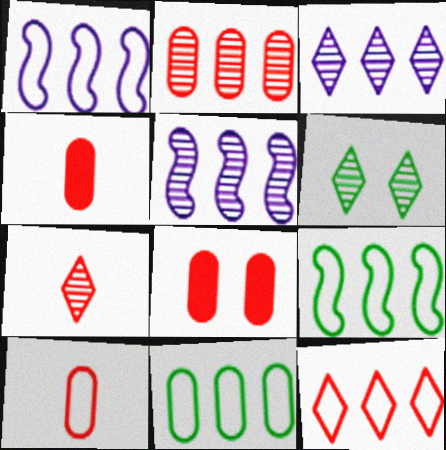[[1, 4, 6], 
[1, 11, 12], 
[2, 8, 10], 
[3, 6, 7]]